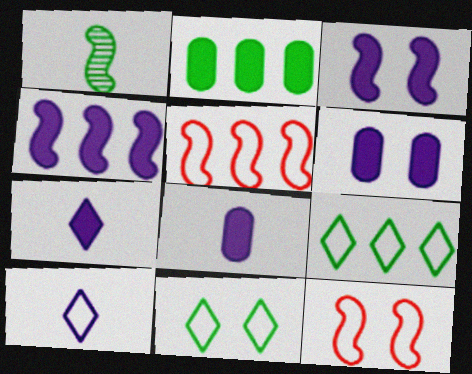[[1, 2, 11], 
[1, 3, 5], 
[1, 4, 12], 
[4, 6, 7]]